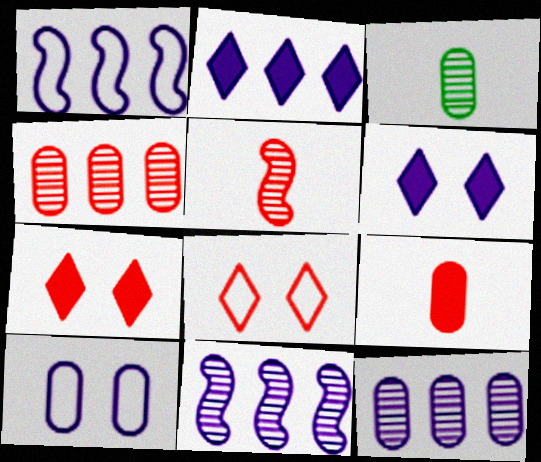[[1, 2, 12], 
[1, 3, 7]]